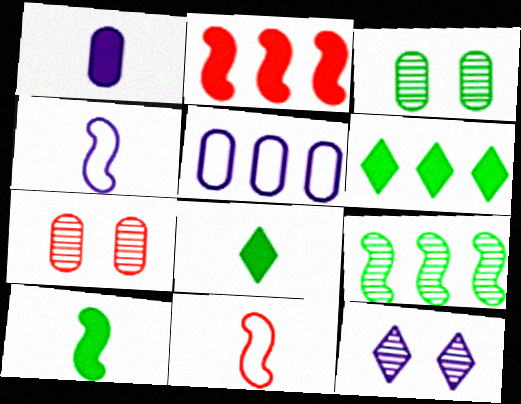[[4, 6, 7]]